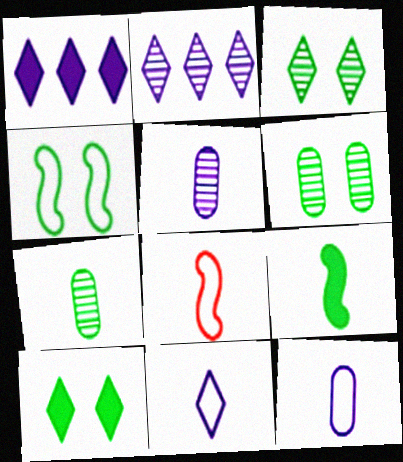[[1, 6, 8], 
[4, 6, 10]]